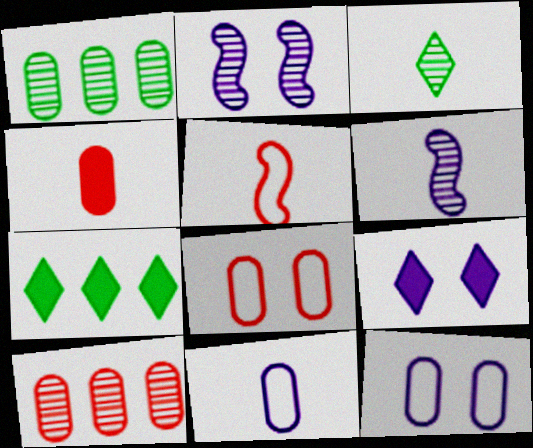[[1, 4, 12], 
[1, 5, 9], 
[2, 3, 10], 
[2, 9, 12], 
[4, 8, 10], 
[6, 7, 8]]